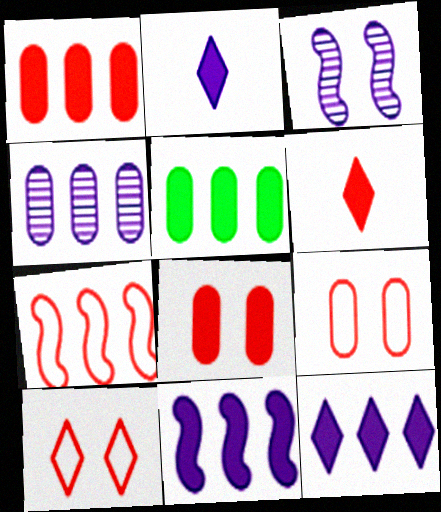[]